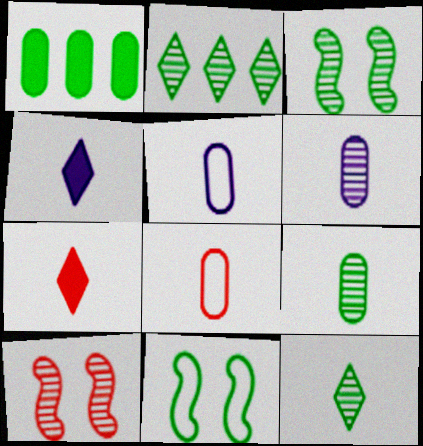[[1, 11, 12], 
[2, 3, 9], 
[2, 6, 10]]